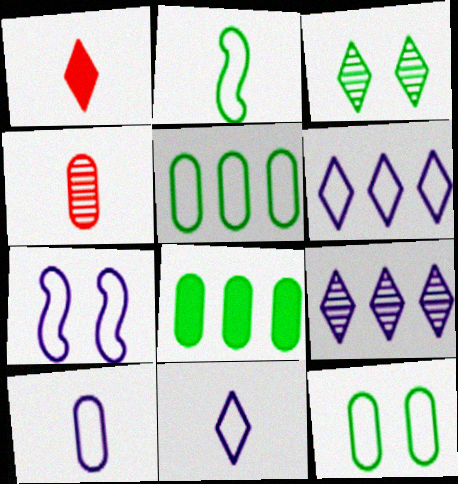[[1, 3, 6], 
[2, 3, 8], 
[6, 7, 10]]